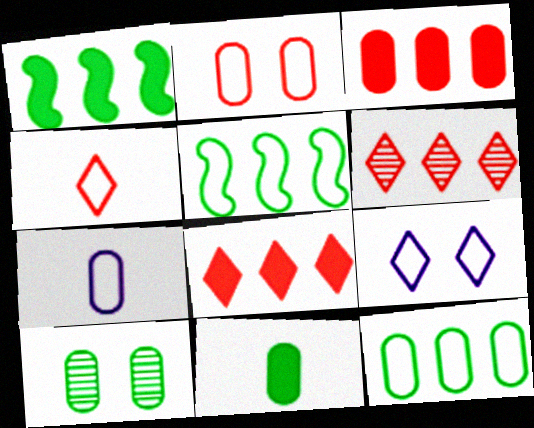[[2, 7, 12], 
[3, 7, 10], 
[10, 11, 12]]